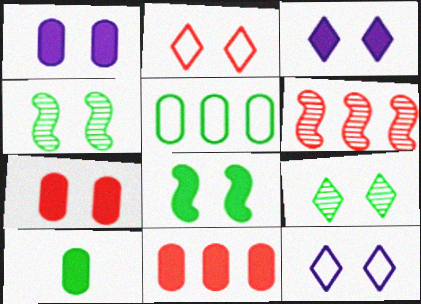[[1, 2, 4], 
[1, 10, 11], 
[2, 3, 9], 
[3, 7, 8], 
[4, 7, 12], 
[6, 10, 12]]